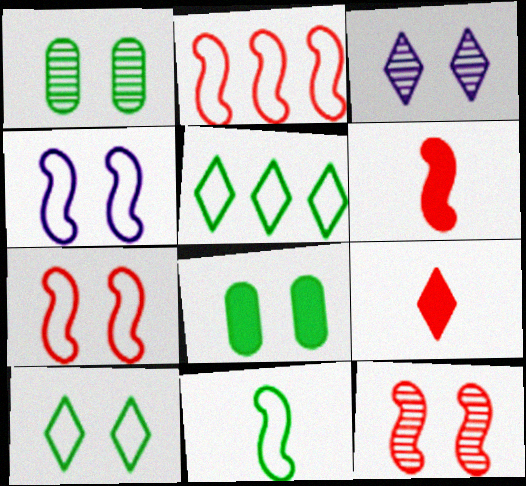[[1, 3, 12], 
[2, 4, 11], 
[2, 6, 12], 
[3, 5, 9], 
[3, 7, 8]]